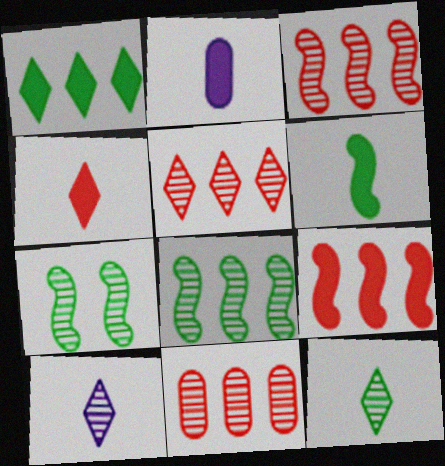[[2, 4, 6], 
[3, 5, 11], 
[7, 10, 11]]